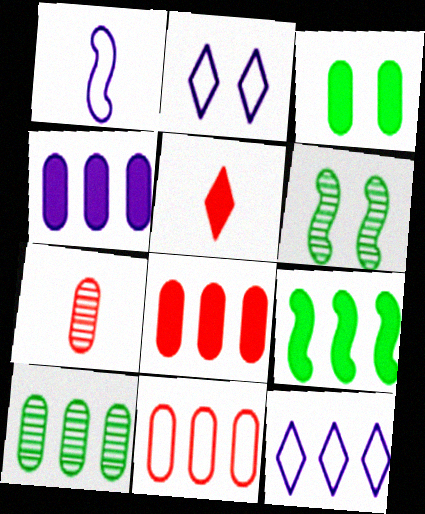[[2, 7, 9], 
[4, 10, 11]]